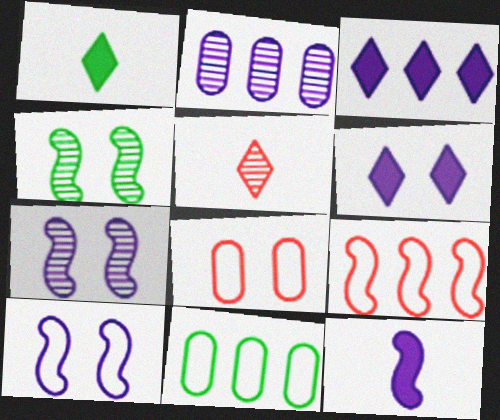[[1, 4, 11], 
[2, 4, 5], 
[4, 6, 8], 
[4, 9, 12]]